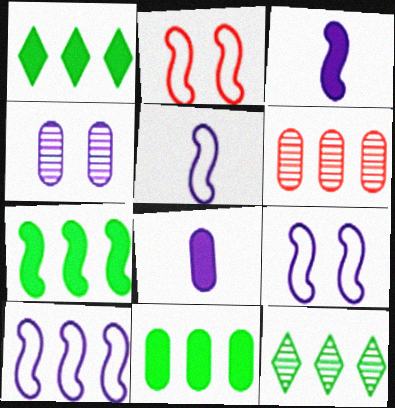[[1, 6, 10], 
[1, 7, 11], 
[2, 8, 12], 
[5, 9, 10]]